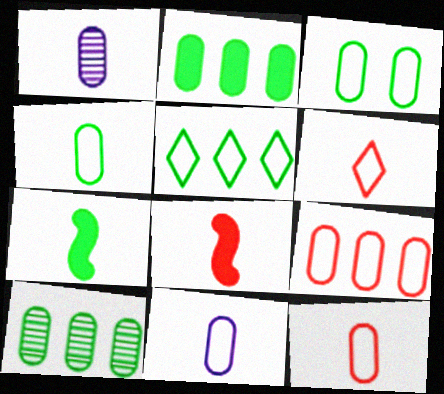[[1, 6, 7], 
[3, 9, 11], 
[4, 11, 12]]